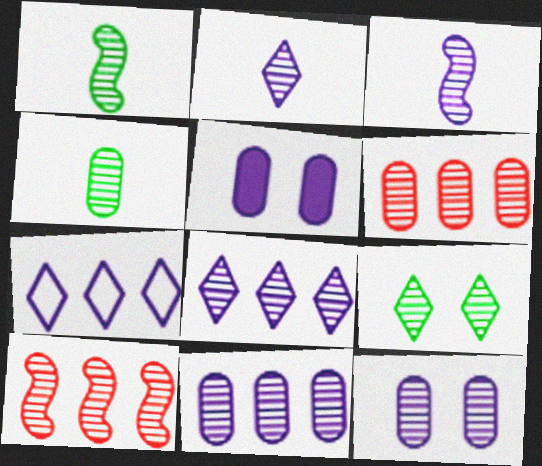[[3, 5, 7], 
[3, 6, 9], 
[3, 8, 12], 
[4, 6, 12]]